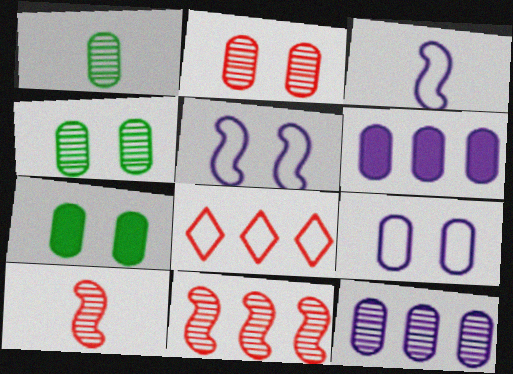[[1, 2, 12], 
[2, 7, 9]]